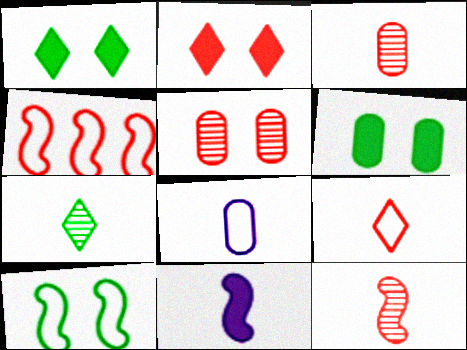[[2, 3, 4]]